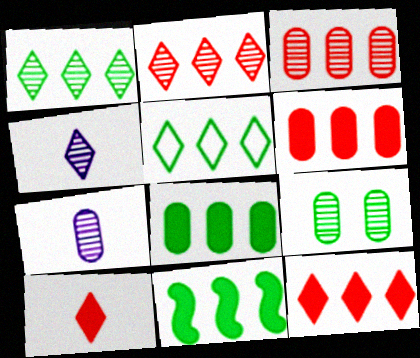[[3, 7, 9]]